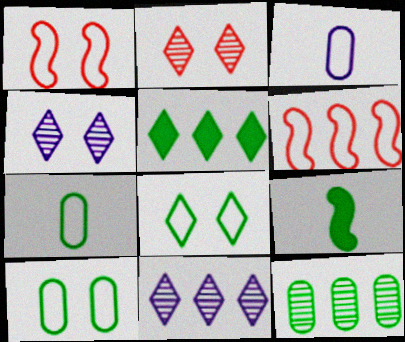[[3, 6, 8], 
[8, 9, 12]]